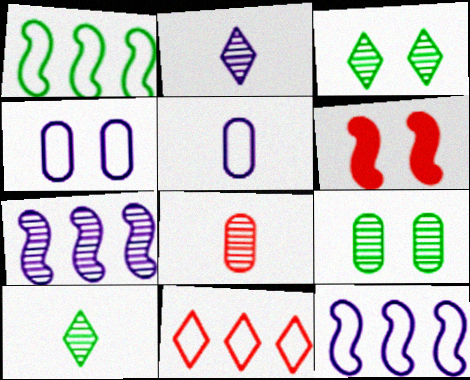[[3, 4, 6], 
[3, 7, 8], 
[6, 8, 11]]